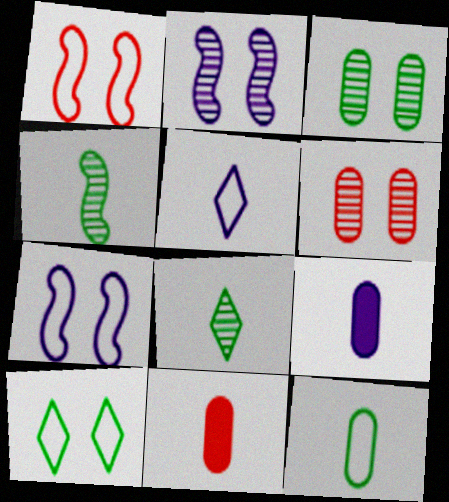[[4, 5, 11]]